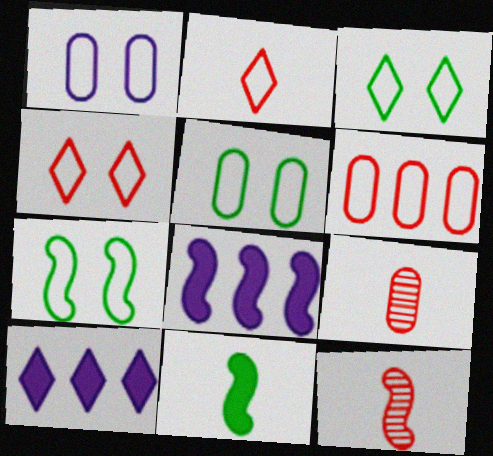[[1, 4, 7], 
[3, 5, 7], 
[3, 8, 9], 
[5, 10, 12], 
[7, 8, 12], 
[7, 9, 10]]